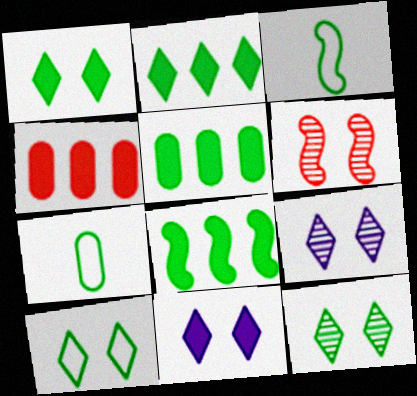[[1, 10, 12], 
[2, 5, 8], 
[3, 4, 9], 
[3, 5, 12], 
[7, 8, 12]]